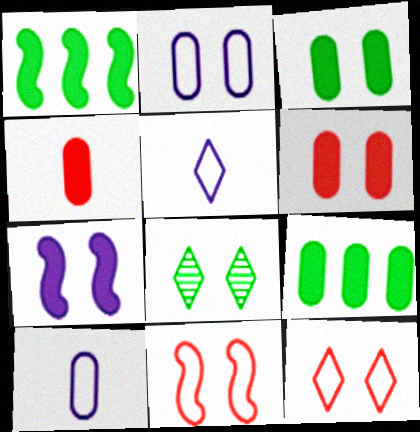[]